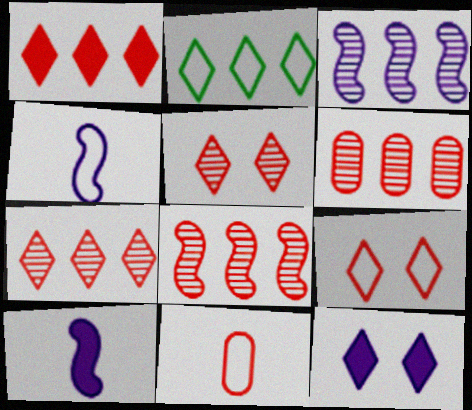[[6, 7, 8]]